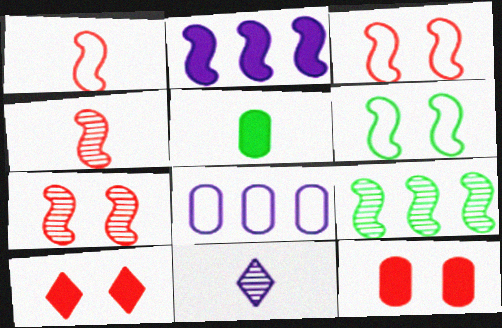[[1, 5, 11], 
[2, 4, 6], 
[2, 5, 10]]